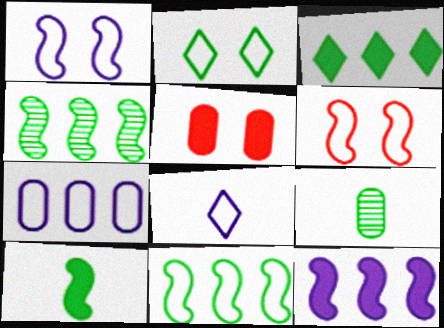[[1, 7, 8], 
[4, 5, 8], 
[5, 7, 9]]